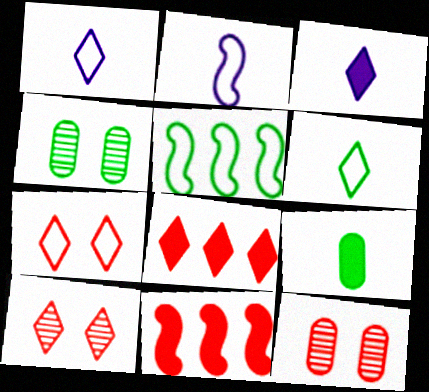[[1, 4, 11], 
[2, 4, 8], 
[3, 5, 12]]